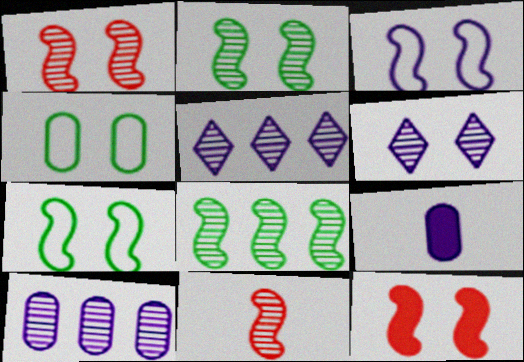[[2, 3, 12], 
[3, 5, 9], 
[4, 6, 12]]